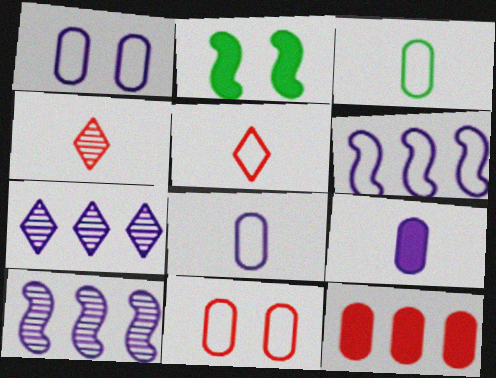[]